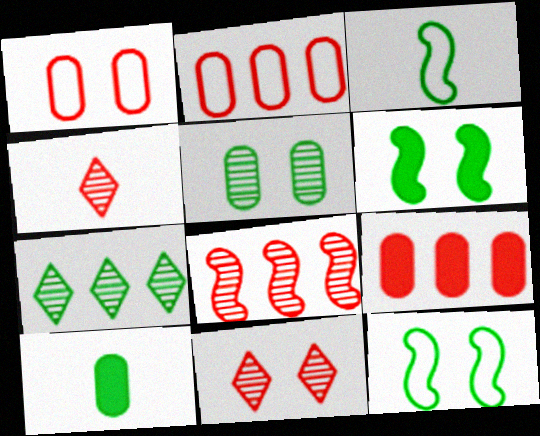[[7, 10, 12]]